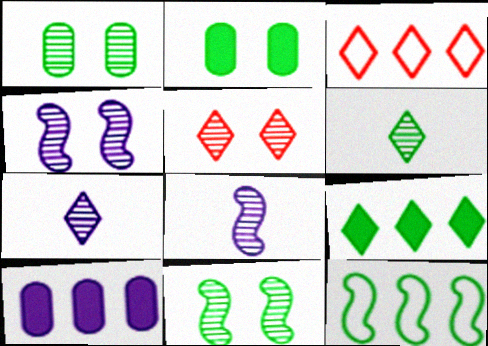[[1, 4, 5], 
[2, 3, 8], 
[2, 6, 12]]